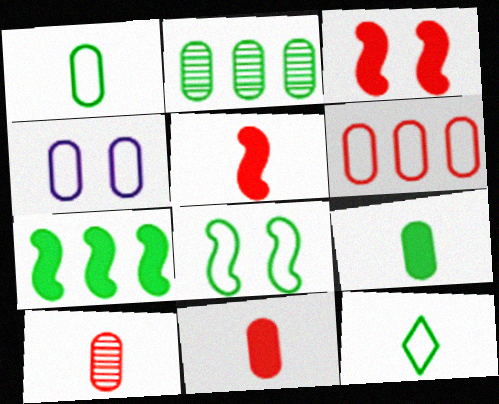[[1, 4, 6], 
[2, 4, 11]]